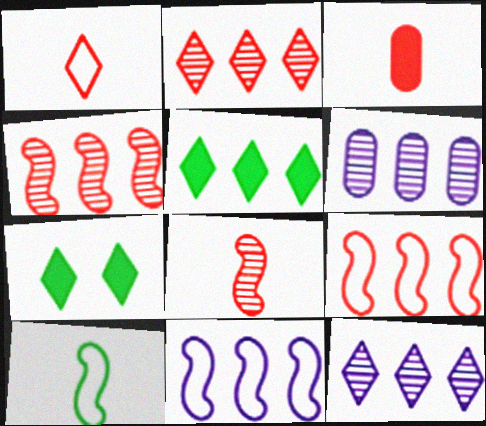[[1, 3, 8], 
[1, 7, 12], 
[5, 6, 9]]